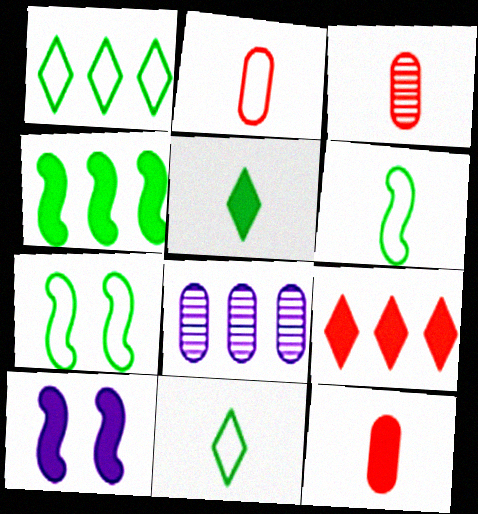[[1, 3, 10], 
[2, 3, 12]]